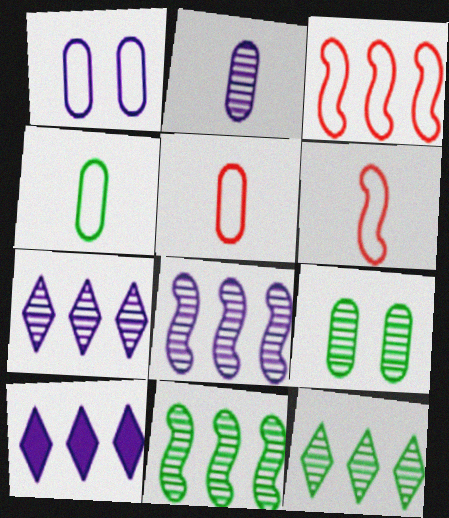[[6, 9, 10]]